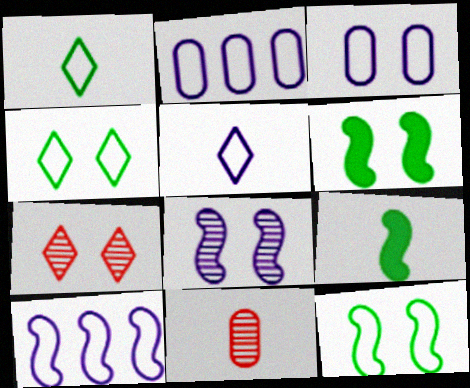[[2, 7, 9], 
[3, 5, 10], 
[3, 6, 7], 
[5, 9, 11]]